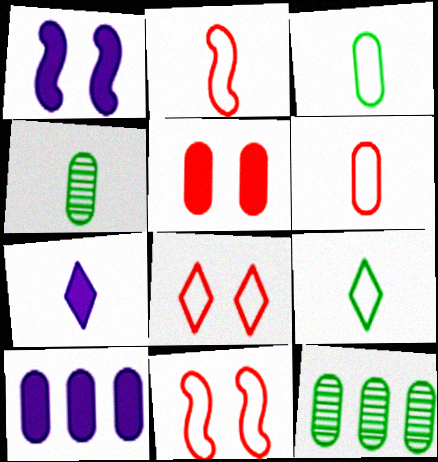[[1, 7, 10], 
[2, 4, 7], 
[7, 11, 12]]